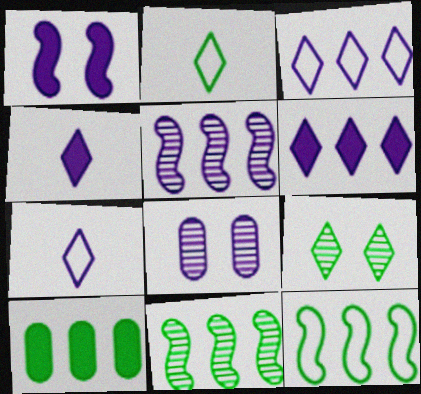[]